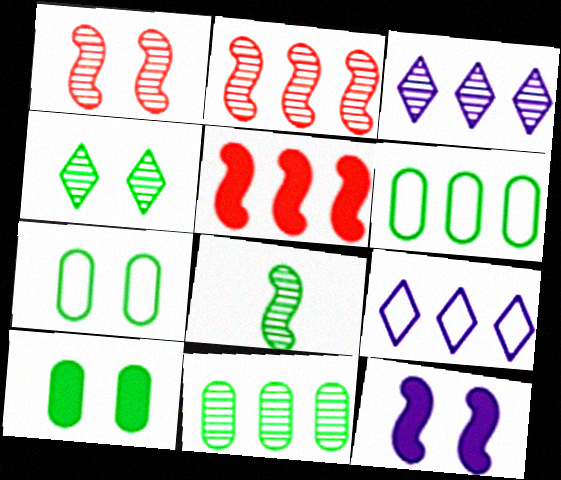[[2, 3, 11], 
[3, 5, 6], 
[4, 8, 11], 
[5, 9, 11]]